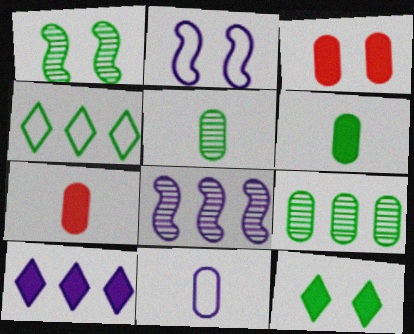[[1, 4, 6], 
[3, 9, 11], 
[5, 7, 11]]